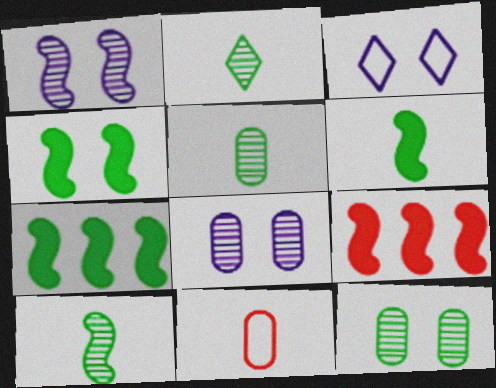[[2, 5, 10], 
[3, 5, 9], 
[4, 6, 7]]